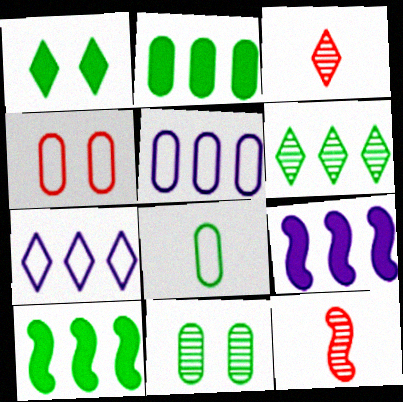[[1, 3, 7], 
[1, 5, 12], 
[2, 8, 11], 
[4, 5, 8]]